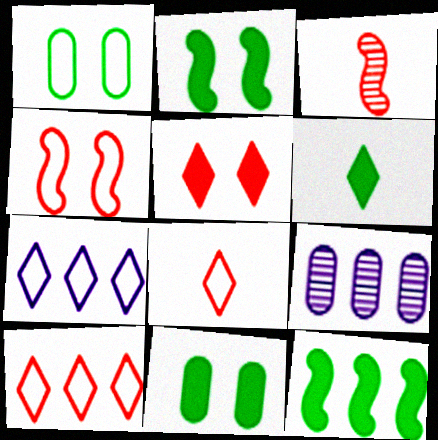[[2, 8, 9], 
[3, 7, 11], 
[4, 6, 9], 
[6, 11, 12], 
[9, 10, 12]]